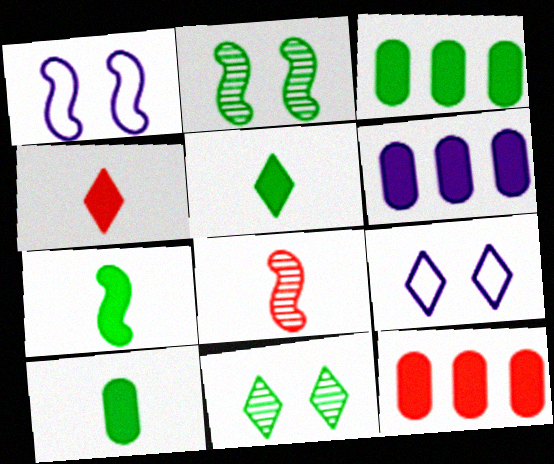[[3, 6, 12], 
[3, 8, 9], 
[5, 7, 10]]